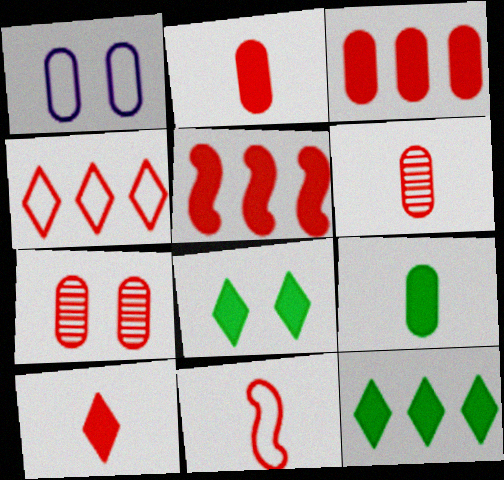[[6, 10, 11]]